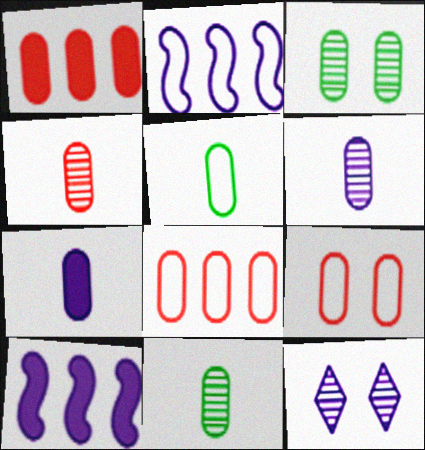[[1, 4, 9], 
[2, 7, 12], 
[3, 7, 8], 
[4, 5, 7], 
[4, 6, 11]]